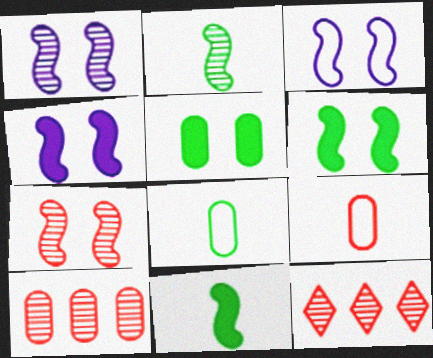[[1, 3, 4], 
[3, 6, 7], 
[4, 8, 12]]